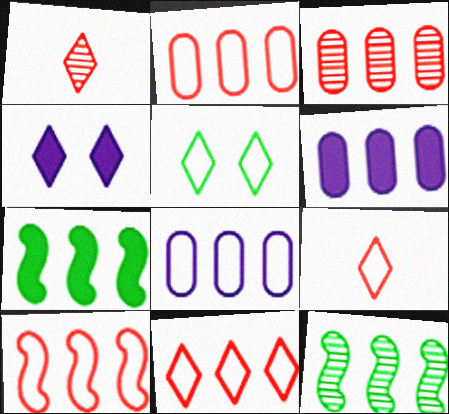[[2, 10, 11], 
[6, 11, 12]]